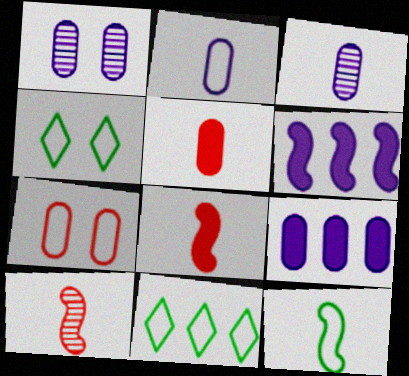[[1, 2, 9], 
[1, 8, 11], 
[4, 9, 10]]